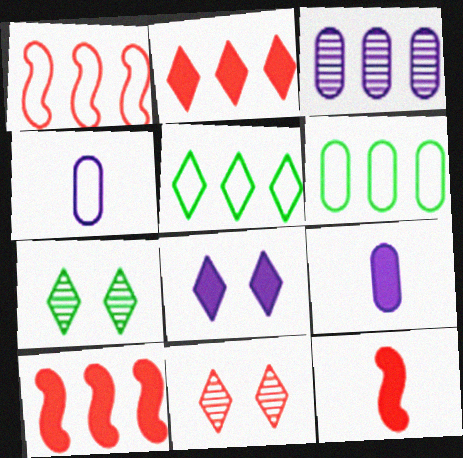[[1, 7, 9], 
[3, 5, 10], 
[4, 7, 10]]